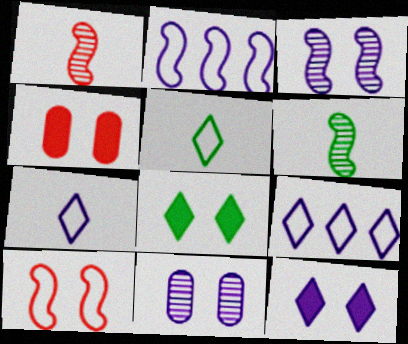[[4, 6, 9], 
[8, 10, 11]]